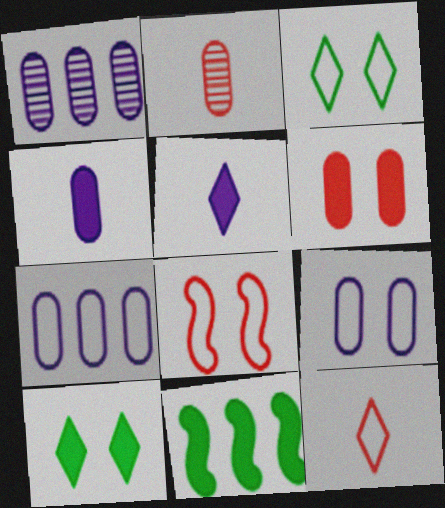[[1, 4, 9], 
[3, 8, 9], 
[5, 6, 11]]